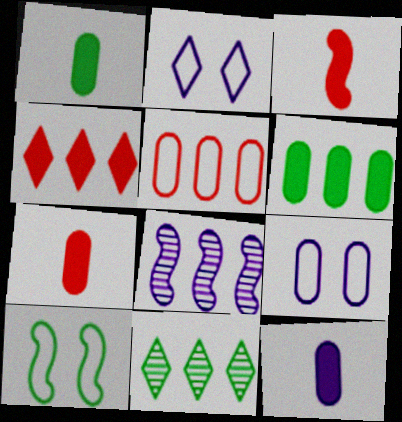[[1, 7, 12], 
[1, 10, 11], 
[2, 8, 12], 
[3, 8, 10], 
[3, 9, 11]]